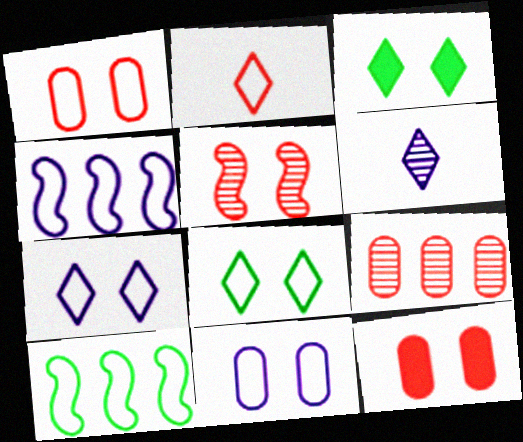[[2, 10, 11], 
[3, 5, 11], 
[6, 10, 12]]